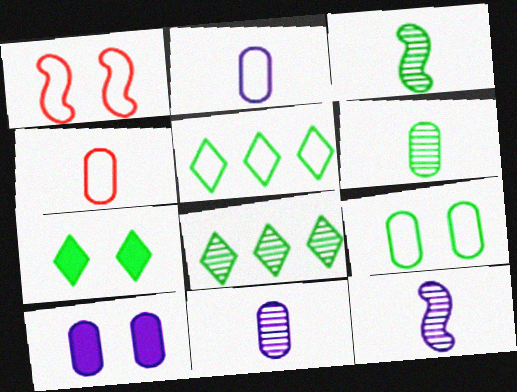[[1, 2, 5]]